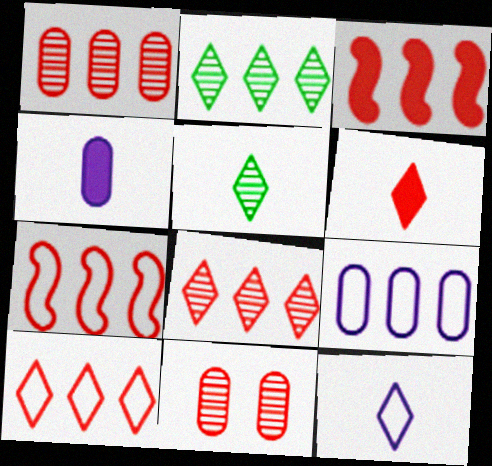[[1, 3, 10], 
[2, 3, 9], 
[5, 6, 12], 
[6, 7, 11]]